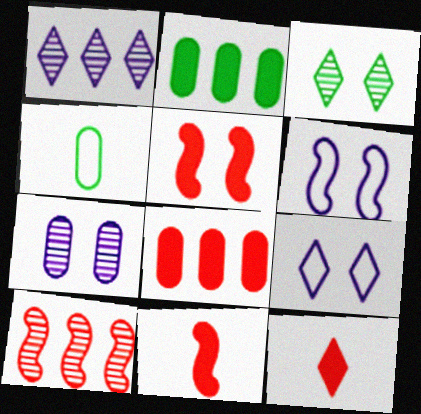[[1, 4, 5], 
[4, 7, 8], 
[5, 8, 12]]